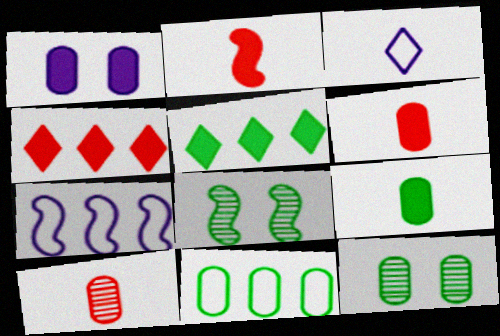[[1, 2, 5], 
[1, 10, 11], 
[2, 7, 8], 
[9, 11, 12]]